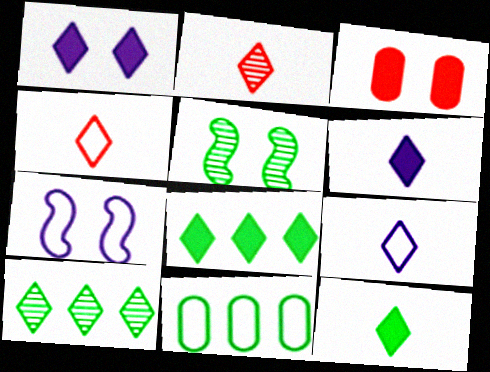[[1, 4, 10], 
[2, 9, 12], 
[4, 7, 11], 
[5, 11, 12]]